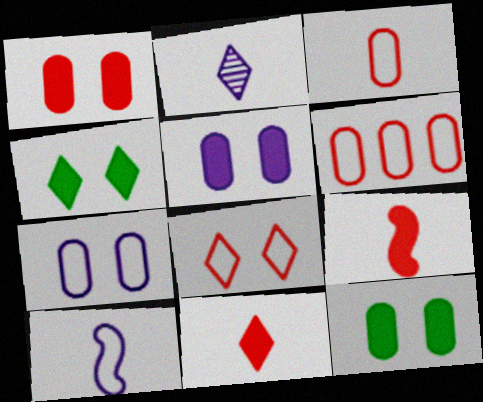[[1, 5, 12]]